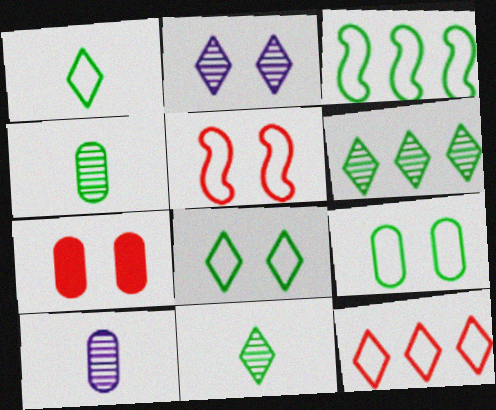[[1, 3, 9]]